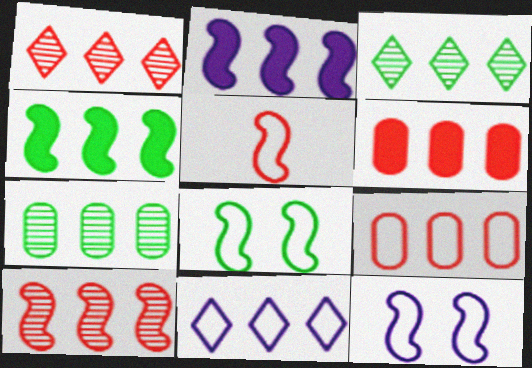[[2, 3, 9]]